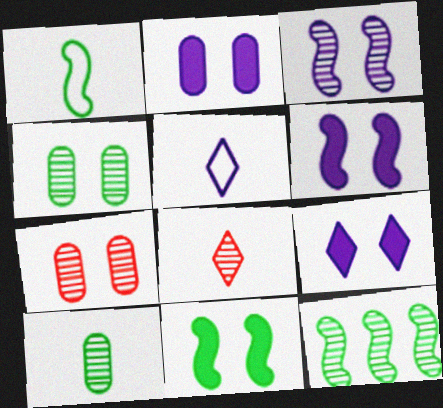[[1, 11, 12], 
[2, 6, 9]]